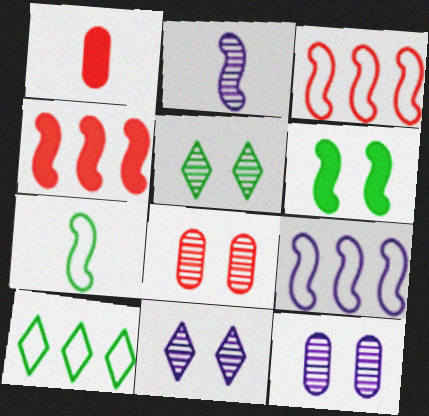[[1, 5, 9], 
[2, 3, 6]]